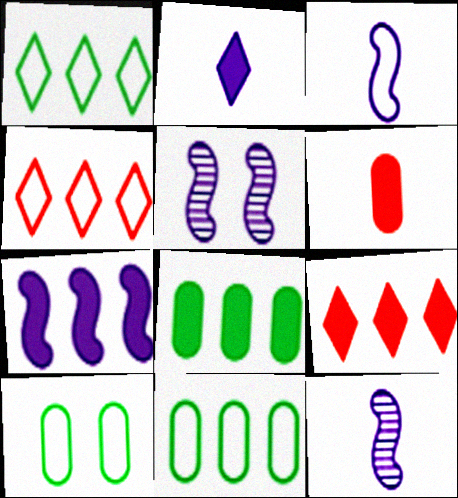[[1, 5, 6], 
[3, 4, 10], 
[3, 5, 7], 
[7, 8, 9], 
[9, 10, 12]]